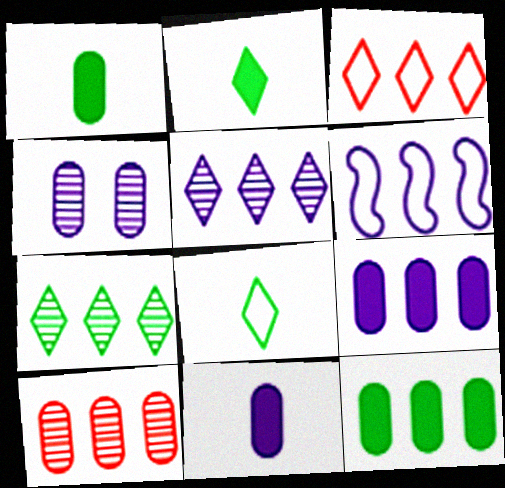[[5, 6, 9]]